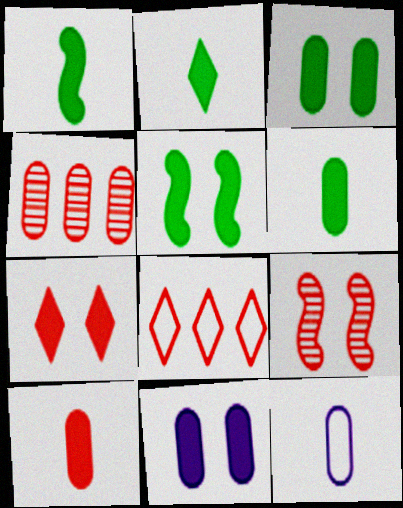[[1, 2, 6], 
[3, 4, 12], 
[5, 7, 11], 
[8, 9, 10]]